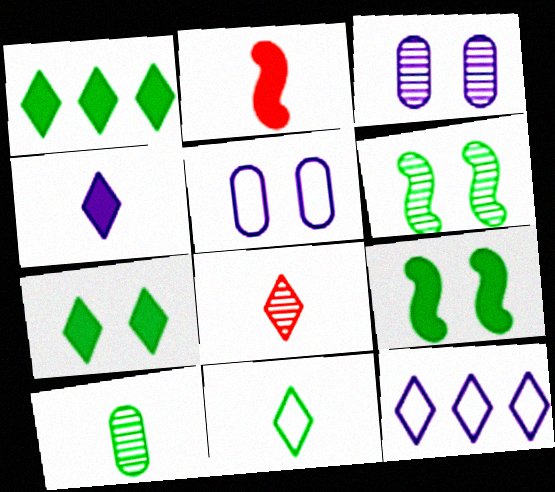[[4, 8, 11], 
[7, 8, 12]]